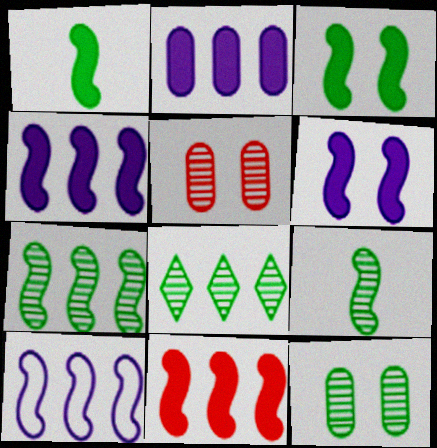[[1, 6, 11], 
[7, 10, 11], 
[8, 9, 12]]